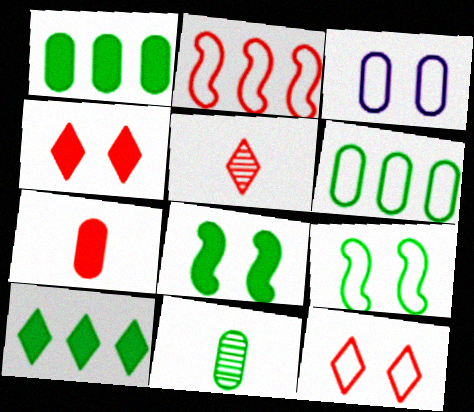[[3, 9, 12], 
[9, 10, 11]]